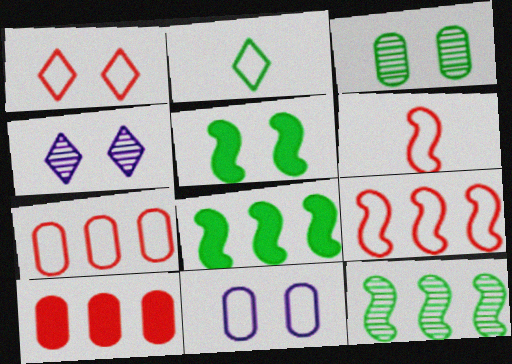[[1, 6, 7], 
[2, 3, 8], 
[2, 9, 11]]